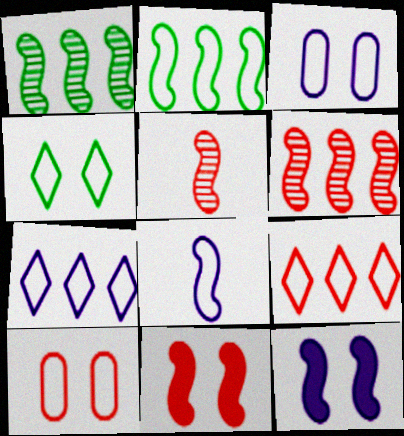[[1, 8, 11], 
[2, 5, 12], 
[3, 7, 8]]